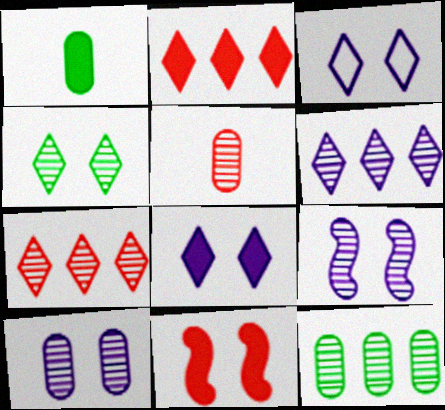[[5, 10, 12]]